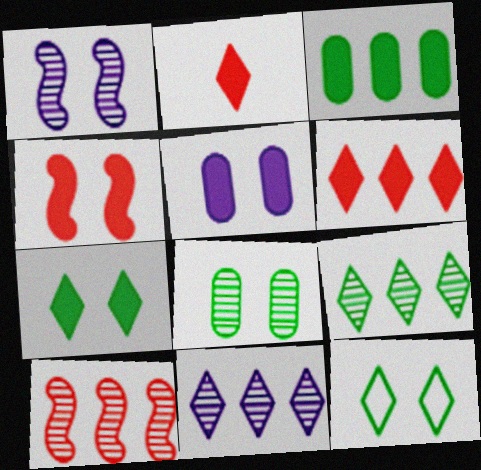[[2, 11, 12], 
[4, 5, 7]]